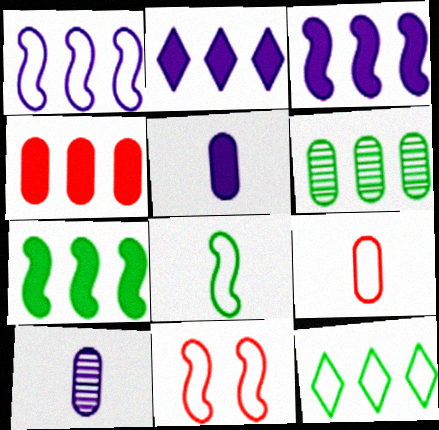[[1, 8, 11], 
[2, 4, 7], 
[6, 7, 12]]